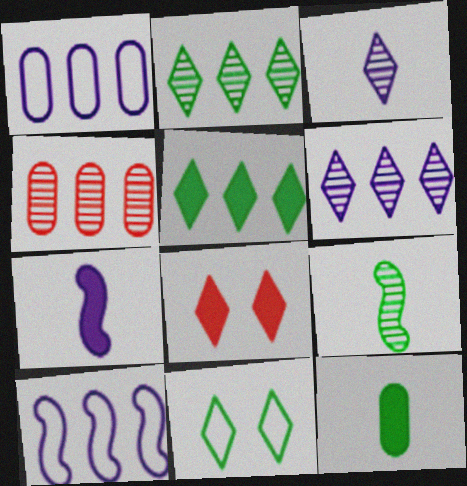[[1, 8, 9], 
[4, 5, 10], 
[4, 7, 11]]